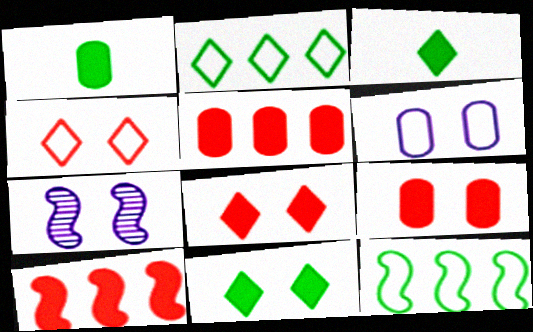[]